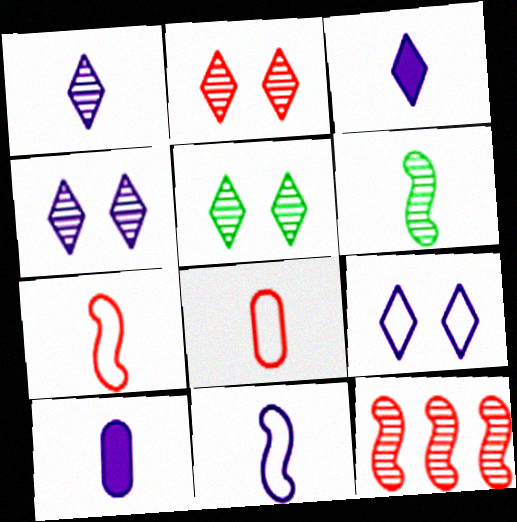[[1, 10, 11], 
[2, 4, 5], 
[3, 6, 8]]